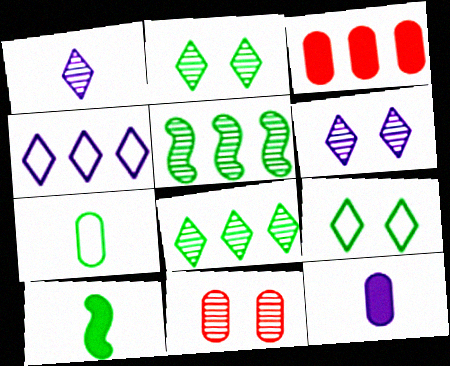[[1, 5, 11], 
[3, 4, 5], 
[4, 10, 11]]